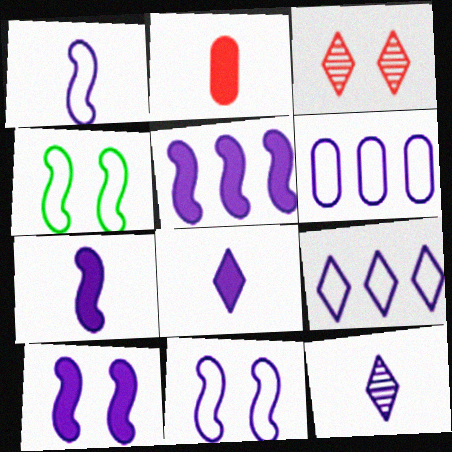[[5, 7, 10], 
[6, 10, 12]]